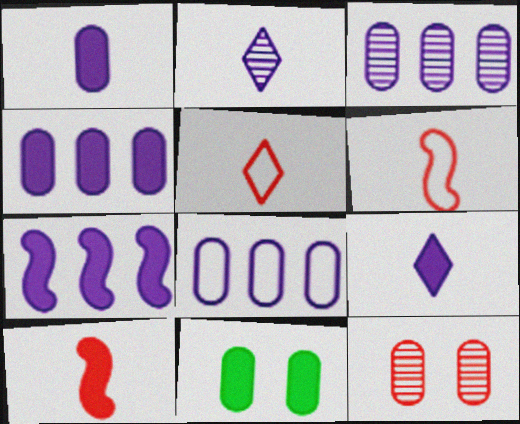[[3, 4, 8]]